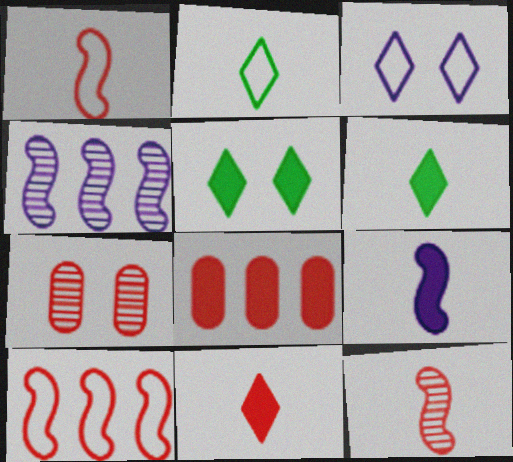[[5, 8, 9], 
[7, 10, 11]]